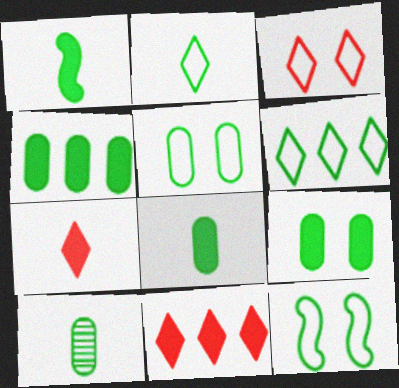[[1, 2, 10], 
[4, 5, 10], 
[4, 8, 9]]